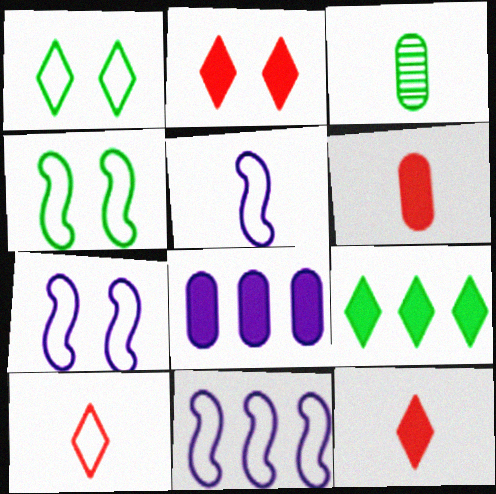[[2, 3, 11], 
[3, 4, 9], 
[3, 5, 12], 
[5, 7, 11]]